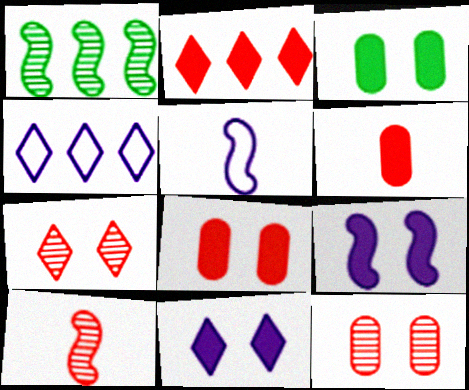[[3, 4, 10]]